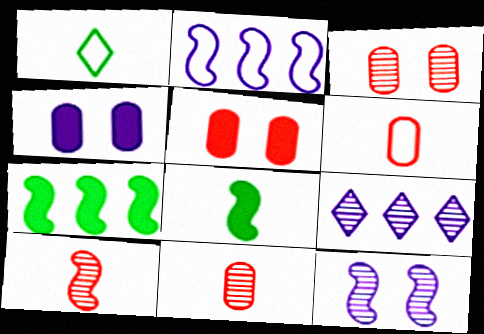[]